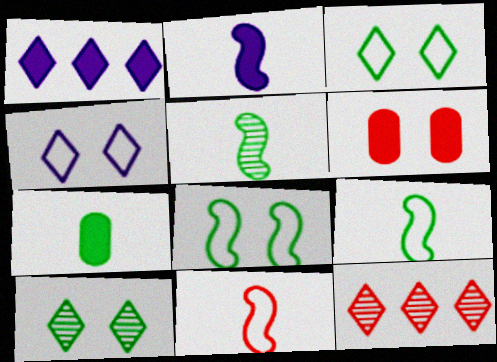[[2, 5, 11], 
[6, 11, 12]]